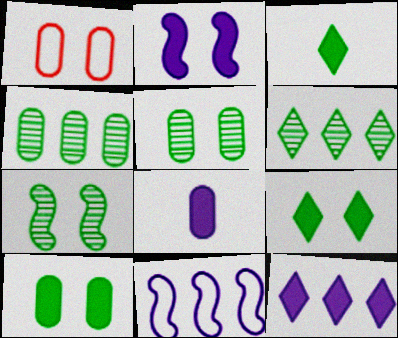[[1, 4, 8], 
[2, 8, 12]]